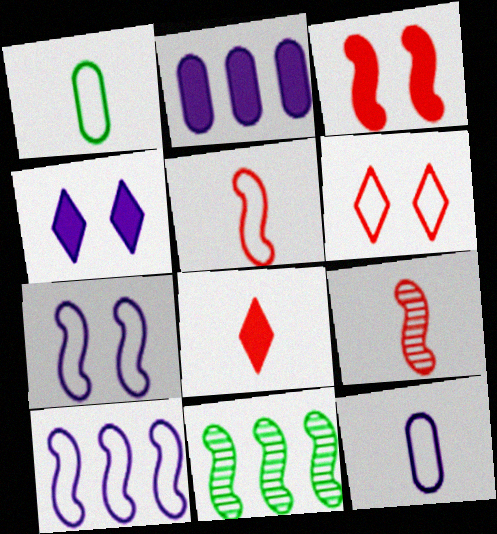[[1, 6, 10]]